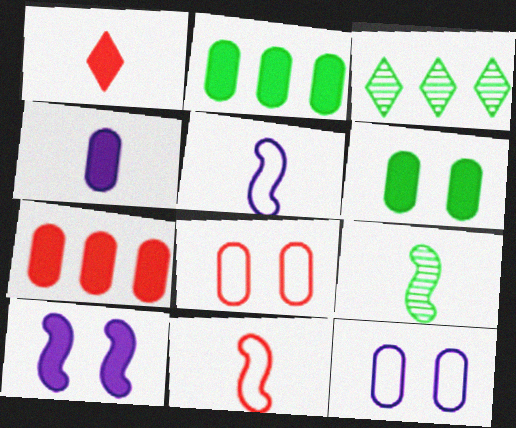[[1, 2, 10], 
[4, 6, 7]]